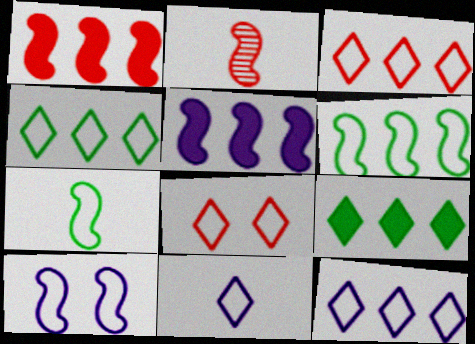[[3, 4, 12], 
[4, 8, 11]]